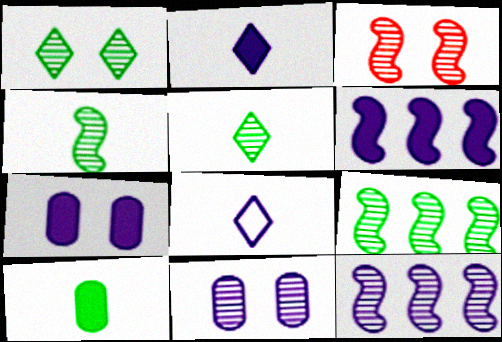[[1, 3, 11], 
[2, 6, 7], 
[3, 4, 12], 
[6, 8, 11], 
[7, 8, 12]]